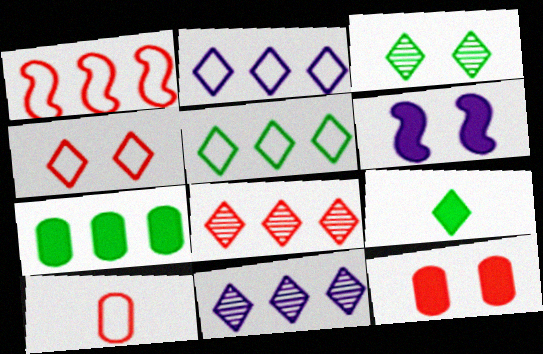[[1, 4, 10], 
[1, 7, 11], 
[3, 5, 9], 
[4, 9, 11]]